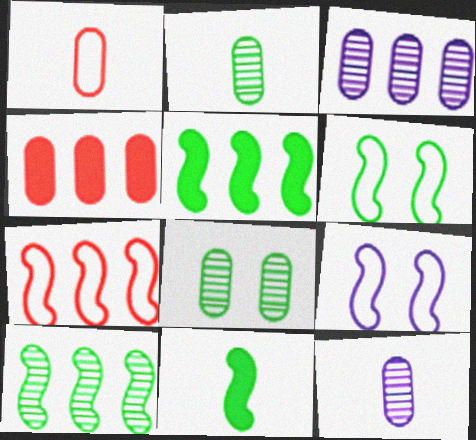[[6, 10, 11]]